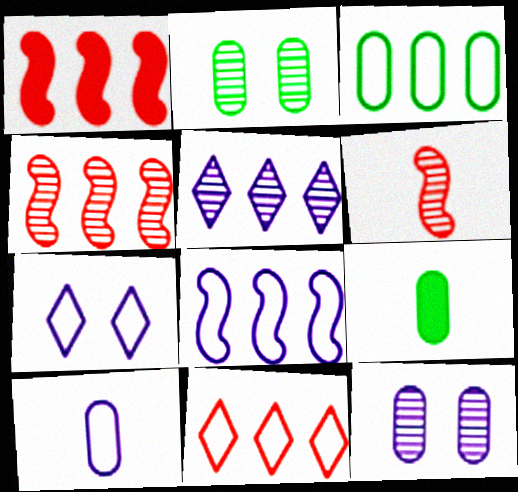[[1, 3, 5], 
[2, 3, 9], 
[2, 5, 6], 
[3, 8, 11], 
[4, 7, 9], 
[7, 8, 10]]